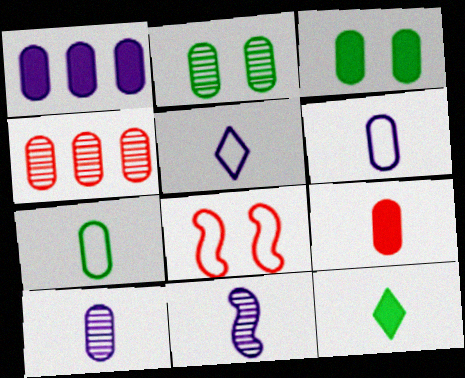[[1, 3, 9], 
[2, 4, 10], 
[3, 4, 6], 
[7, 9, 10]]